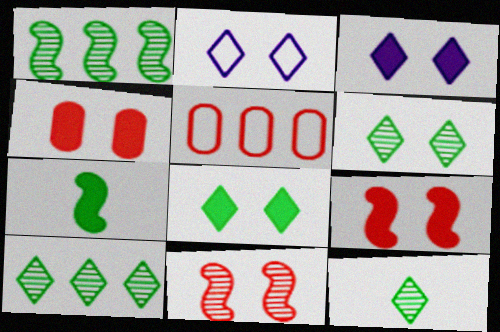[[6, 10, 12]]